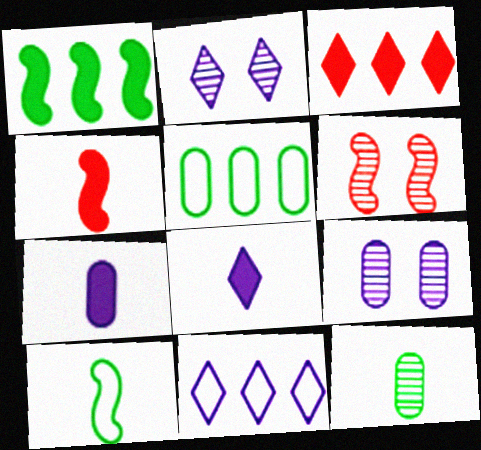[[2, 4, 5], 
[2, 8, 11], 
[3, 9, 10], 
[5, 6, 8]]